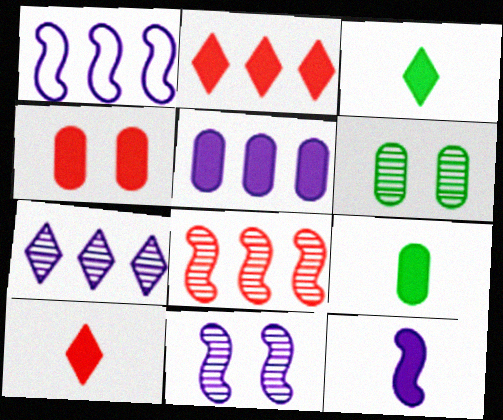[[1, 5, 7], 
[1, 6, 10], 
[1, 11, 12], 
[4, 5, 9], 
[9, 10, 12]]